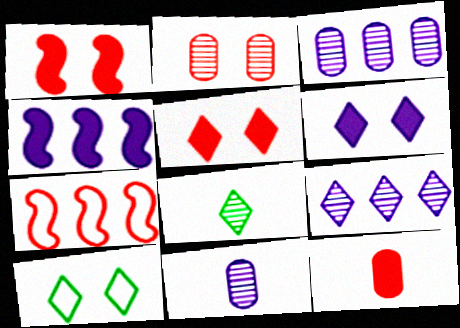[]